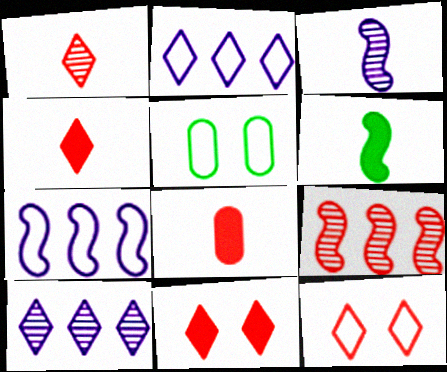[[8, 9, 12]]